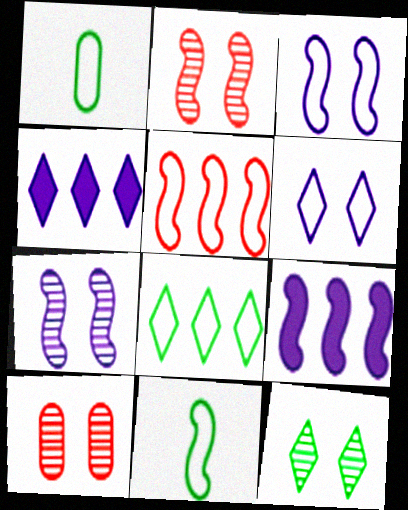[[1, 2, 4], 
[1, 5, 6], 
[2, 9, 11], 
[3, 5, 11], 
[4, 10, 11], 
[7, 10, 12]]